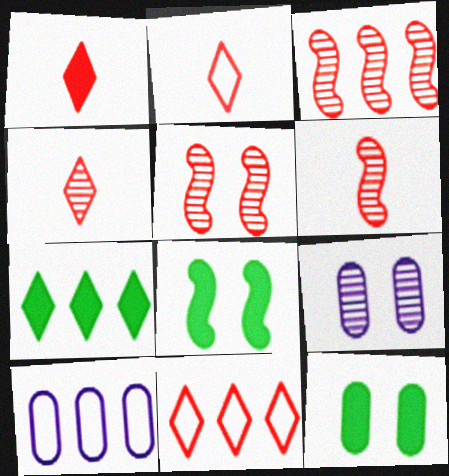[[1, 2, 4], 
[3, 5, 6], 
[3, 7, 10], 
[4, 8, 10]]